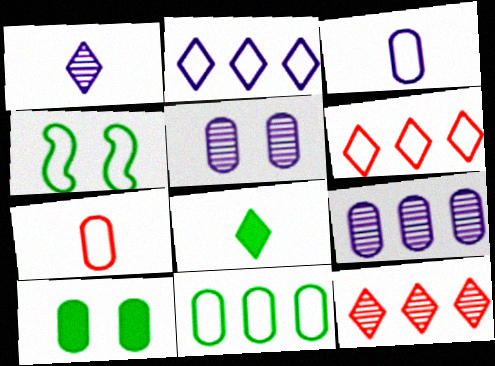[[2, 4, 7], 
[3, 4, 6], 
[7, 9, 10]]